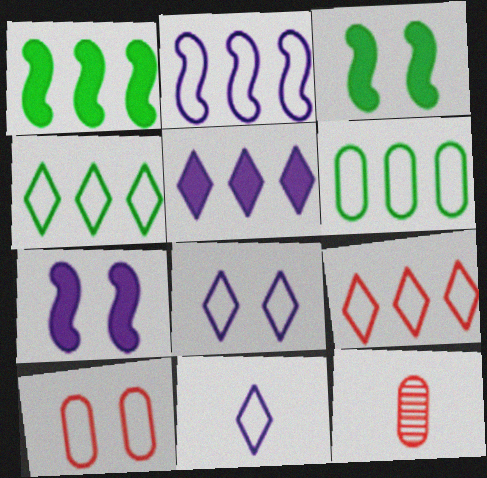[[1, 8, 12], 
[2, 6, 9], 
[4, 7, 12]]